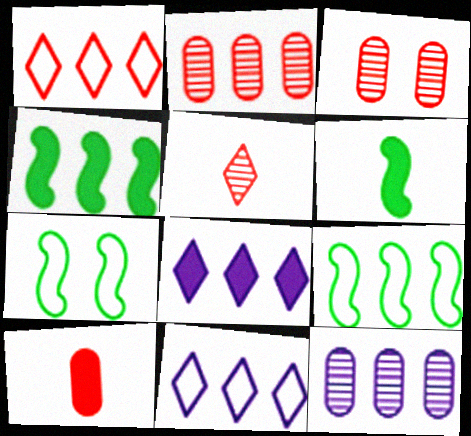[[1, 4, 12], 
[2, 4, 11], 
[2, 8, 9], 
[3, 6, 11]]